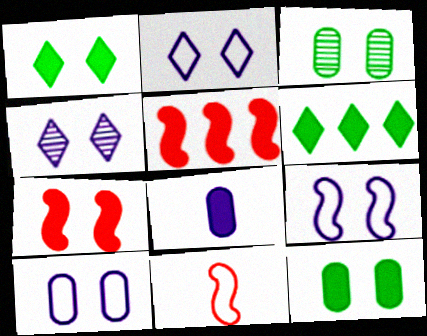[[1, 5, 8], 
[2, 3, 7], 
[2, 9, 10], 
[6, 7, 8]]